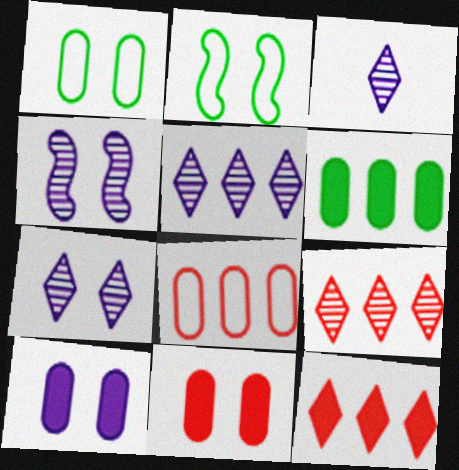[[2, 7, 11], 
[3, 5, 7]]